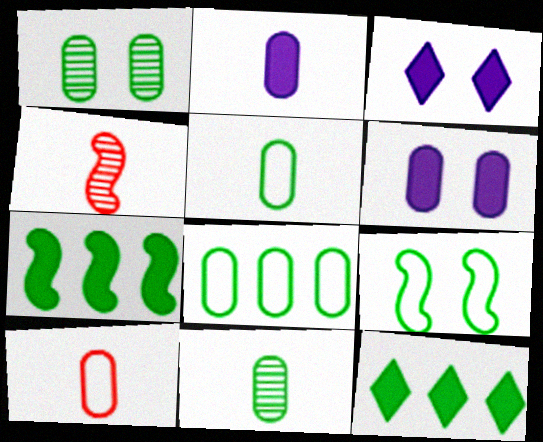[[2, 10, 11], 
[3, 4, 8], 
[9, 11, 12]]